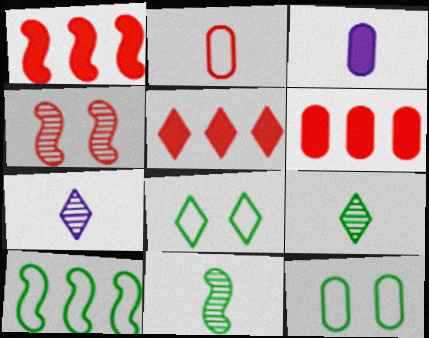[[1, 5, 6], 
[1, 7, 12], 
[2, 4, 5], 
[5, 7, 8]]